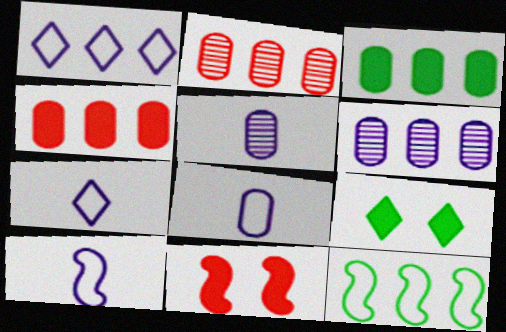[[2, 9, 10], 
[7, 8, 10]]